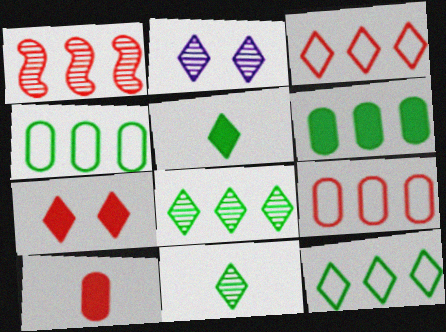[[2, 3, 5]]